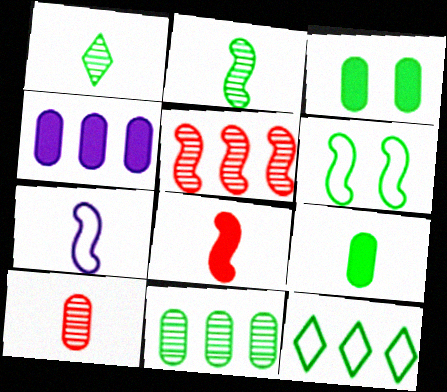[[2, 3, 12], 
[2, 7, 8], 
[4, 5, 12]]